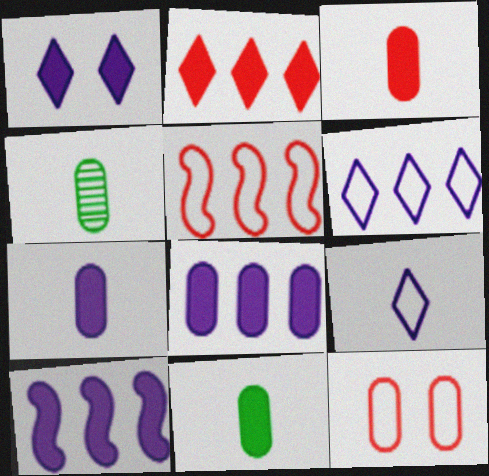[[1, 4, 5], 
[1, 7, 10], 
[3, 7, 11], 
[4, 8, 12]]